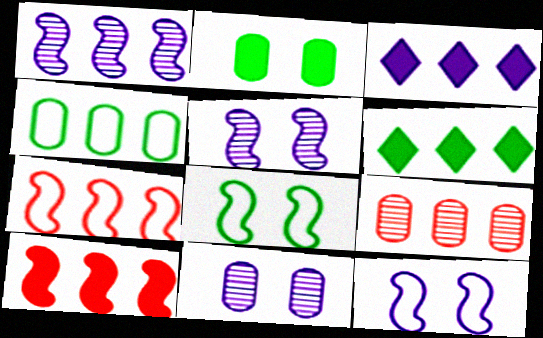[]